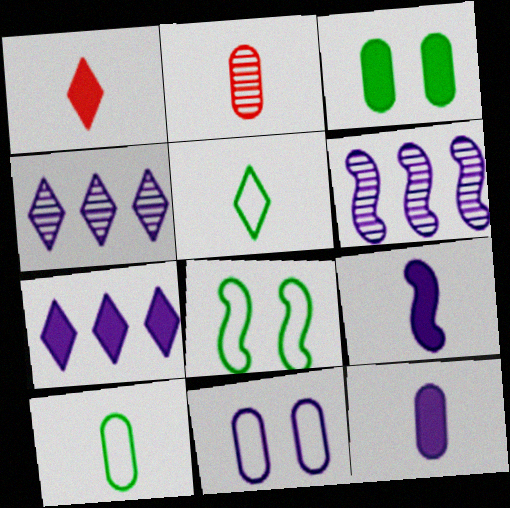[[2, 5, 9], 
[2, 7, 8], 
[2, 10, 12], 
[4, 9, 11]]